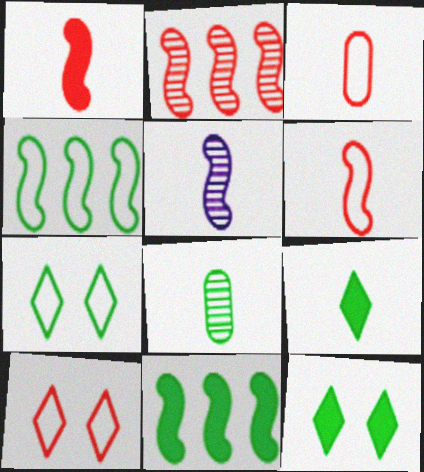[[3, 5, 9], 
[4, 8, 12], 
[7, 8, 11]]